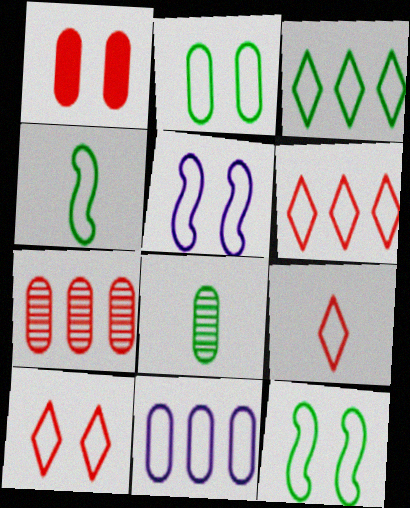[[1, 8, 11], 
[2, 3, 4], 
[2, 5, 10], 
[4, 10, 11], 
[6, 9, 10], 
[9, 11, 12]]